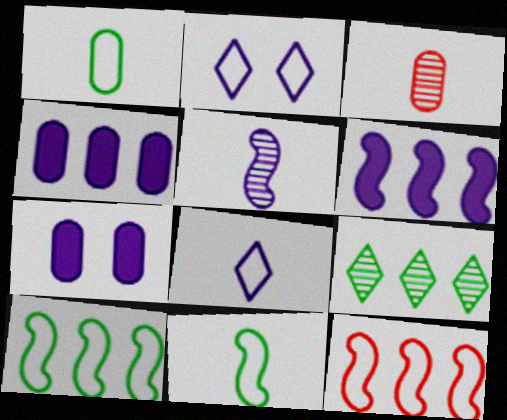[[1, 2, 12], 
[2, 4, 5], 
[4, 9, 12]]